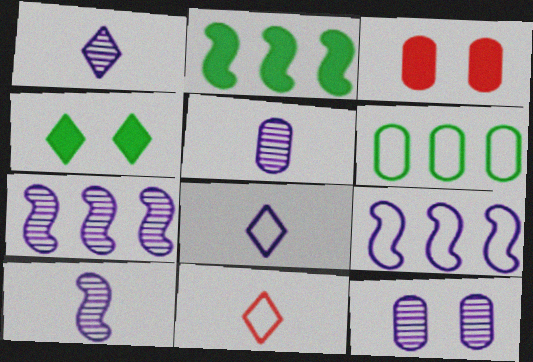[[1, 5, 10], 
[1, 7, 12], 
[2, 11, 12], 
[3, 5, 6]]